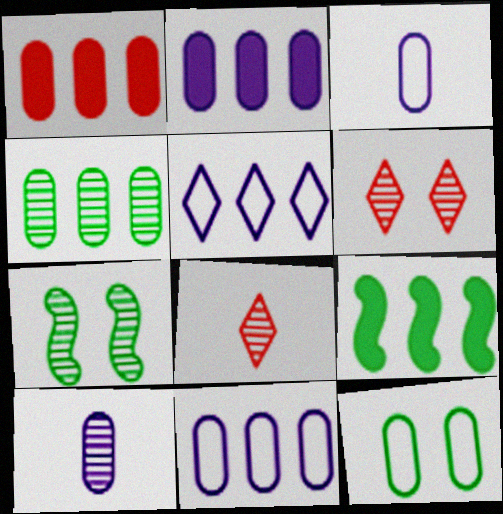[[1, 4, 11], 
[1, 10, 12], 
[3, 6, 9]]